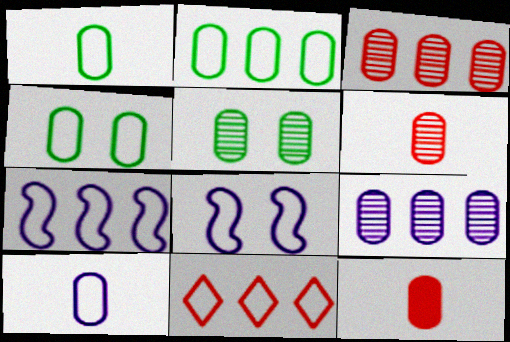[[1, 2, 4], 
[1, 8, 11], 
[2, 7, 11], 
[4, 9, 12], 
[5, 6, 9]]